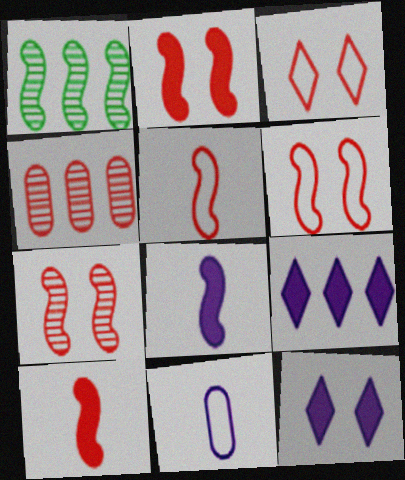[[1, 6, 8], 
[2, 6, 7], 
[3, 4, 10]]